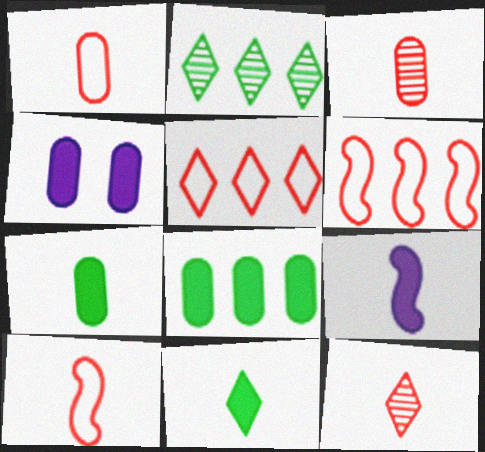[[2, 4, 10]]